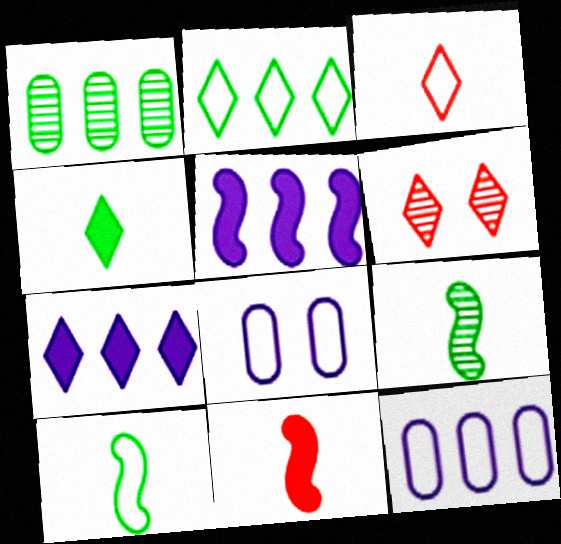[]